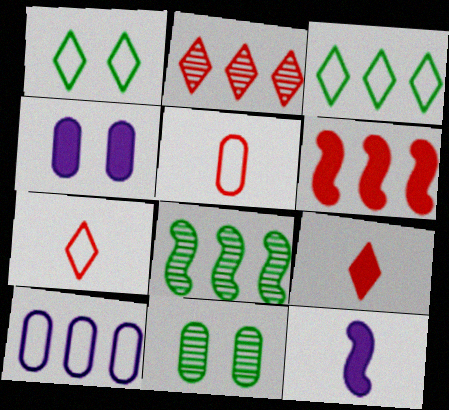[[4, 7, 8]]